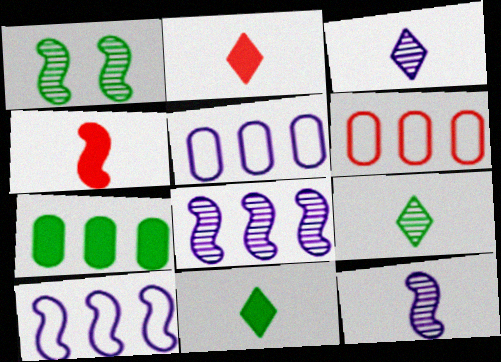[[1, 2, 5], 
[1, 4, 10]]